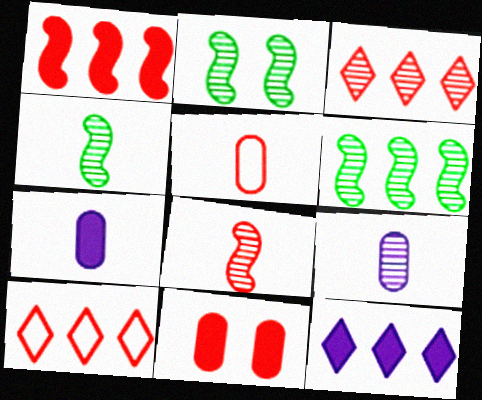[[2, 3, 9], 
[2, 4, 6], 
[2, 5, 12], 
[2, 7, 10], 
[8, 10, 11]]